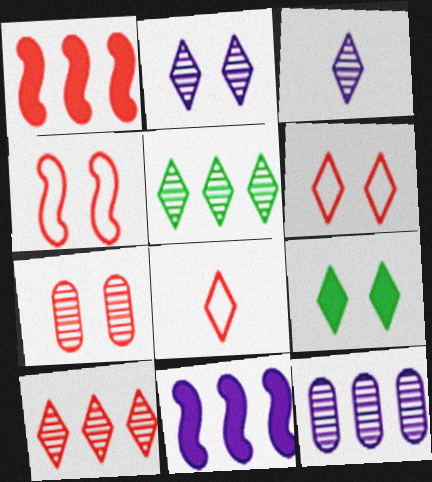[[1, 7, 8], 
[2, 6, 9]]